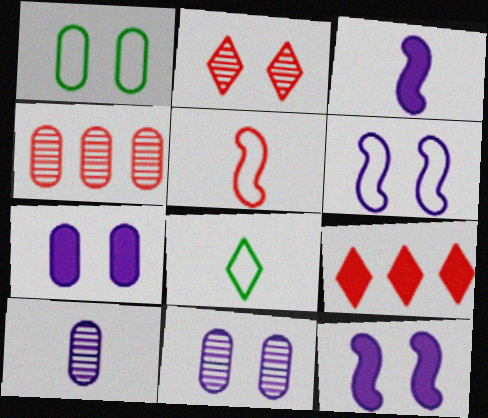[[1, 2, 12], 
[4, 8, 12]]